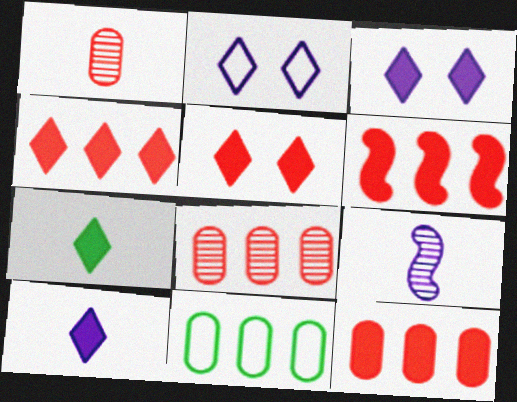[[3, 4, 7], 
[4, 6, 12], 
[5, 9, 11]]